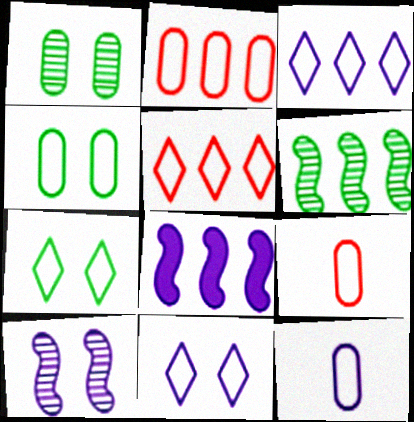[[2, 4, 12]]